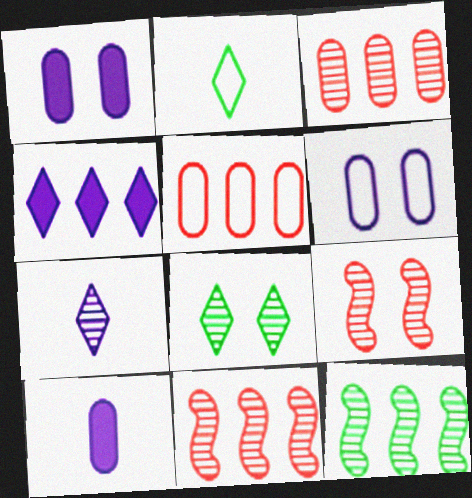[[1, 2, 11], 
[4, 5, 12]]